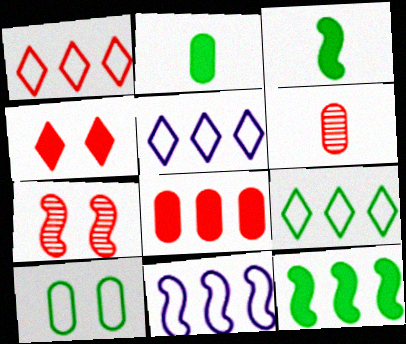[[1, 5, 9], 
[2, 5, 7], 
[3, 7, 11]]